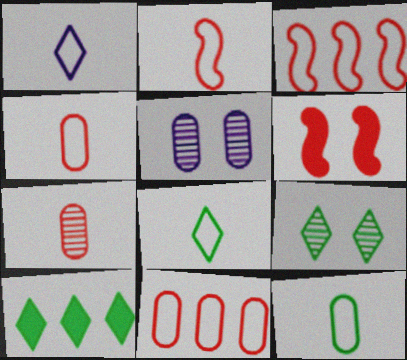[[1, 2, 12], 
[2, 5, 10], 
[8, 9, 10]]